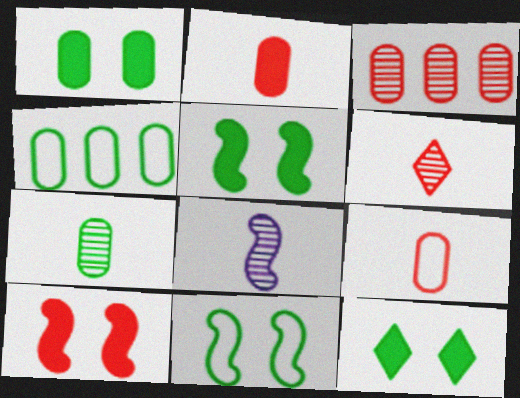[[1, 4, 7], 
[1, 5, 12], 
[6, 7, 8]]